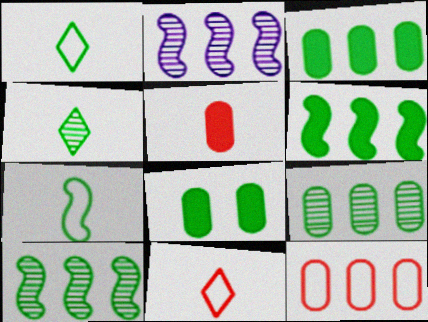[[1, 8, 10], 
[2, 8, 11]]